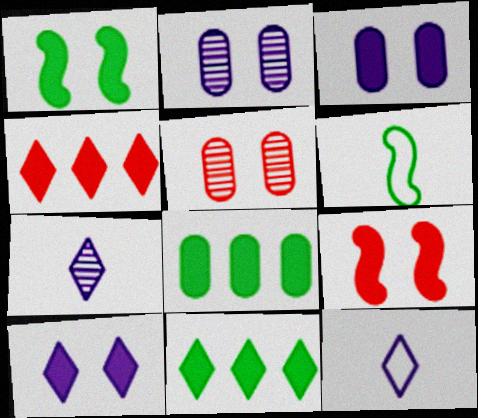[[2, 4, 6]]